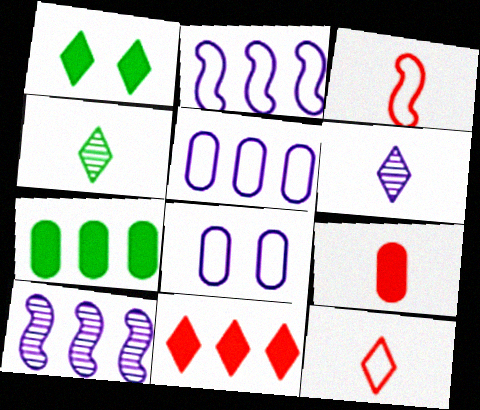[]